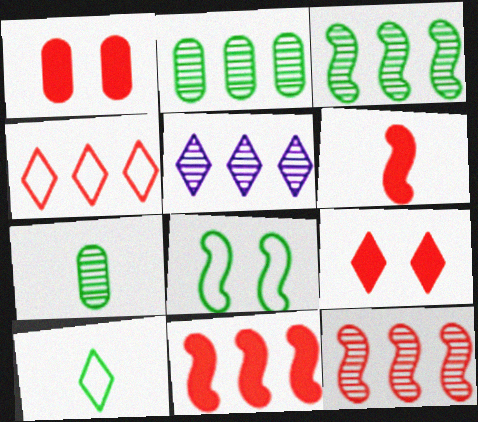[[2, 5, 12], 
[5, 9, 10]]